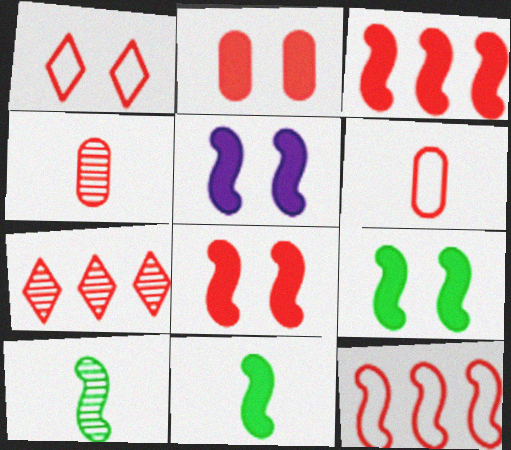[[1, 3, 4], 
[1, 6, 12], 
[3, 5, 11], 
[5, 8, 9], 
[5, 10, 12], 
[6, 7, 8]]